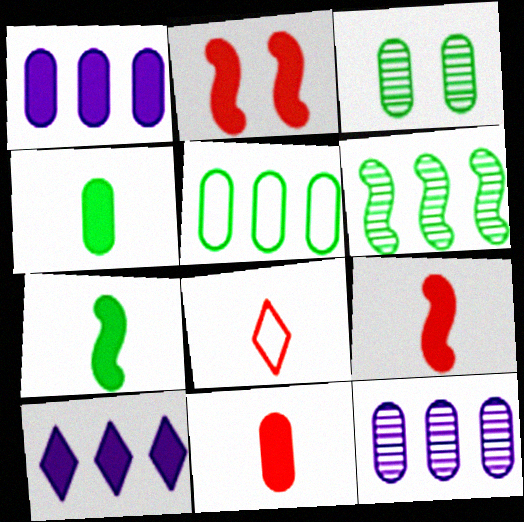[[2, 4, 10], 
[3, 4, 5]]